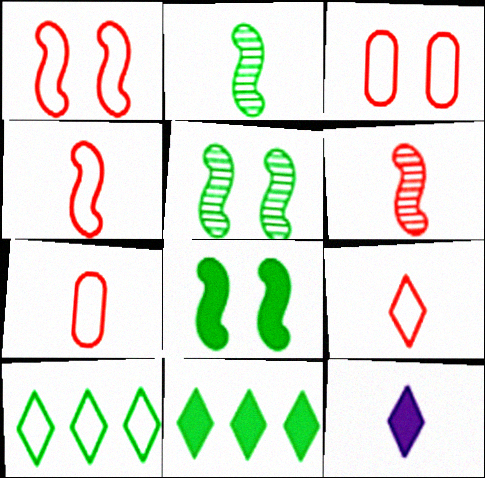[[2, 7, 12], 
[4, 7, 9]]